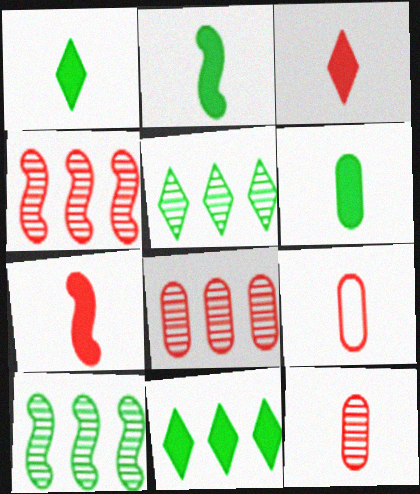[[1, 2, 6]]